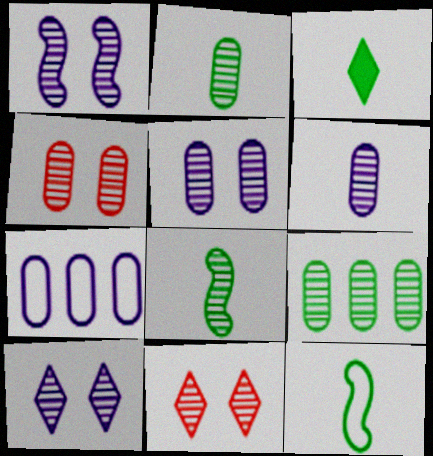[[1, 5, 10], 
[2, 3, 12], 
[4, 6, 9]]